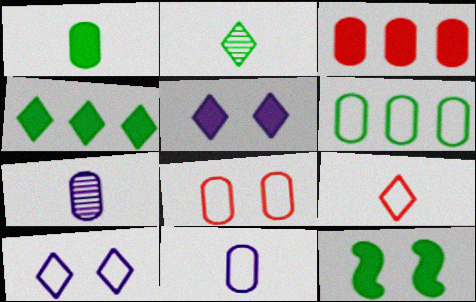[[1, 4, 12], 
[2, 6, 12], 
[6, 8, 11]]